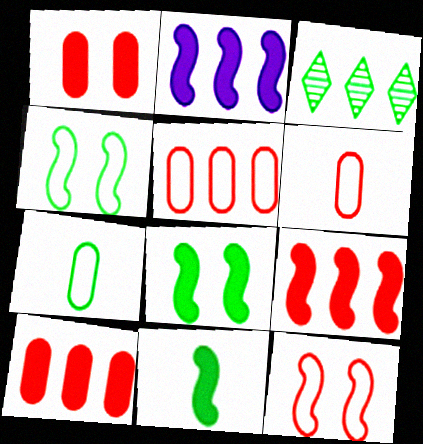[[2, 3, 5], 
[3, 7, 8]]